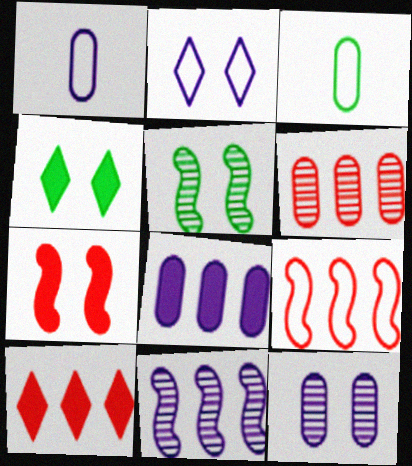[[1, 5, 10], 
[1, 8, 12], 
[2, 3, 9], 
[6, 9, 10]]